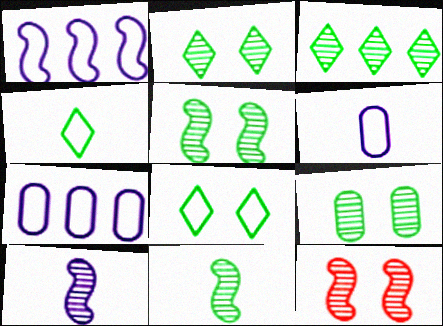[[2, 5, 9], 
[3, 9, 11]]